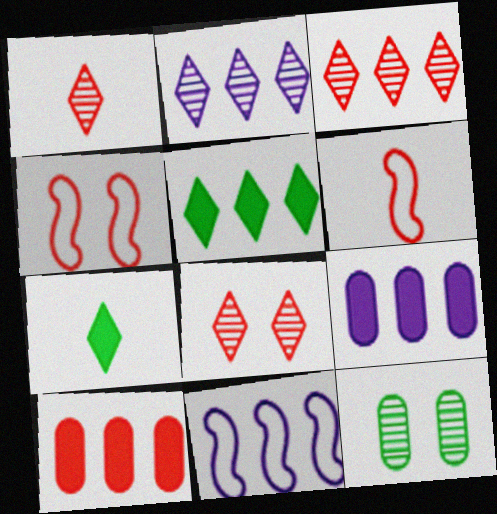[[1, 3, 8], 
[1, 4, 10], 
[2, 9, 11], 
[6, 8, 10]]